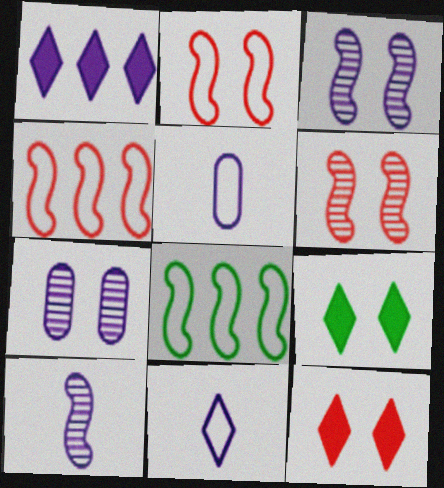[[1, 3, 5], 
[2, 7, 9]]